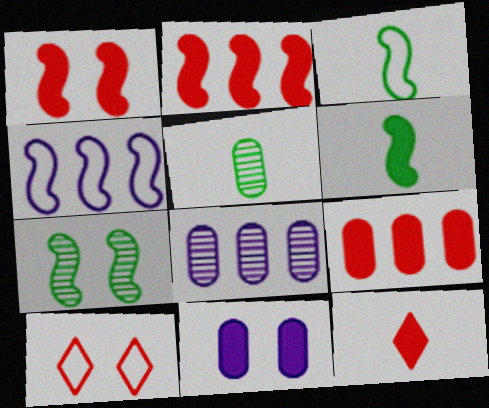[[1, 9, 12], 
[6, 8, 10], 
[7, 10, 11]]